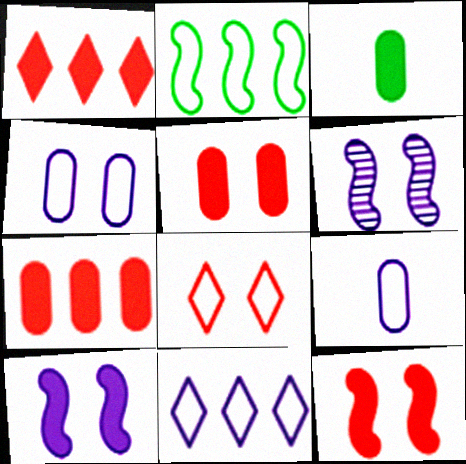[[1, 3, 10], 
[2, 8, 9]]